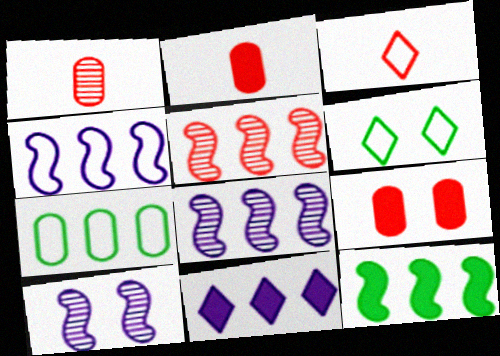[[2, 6, 8], 
[3, 5, 9], 
[4, 5, 12], 
[5, 7, 11], 
[6, 9, 10]]